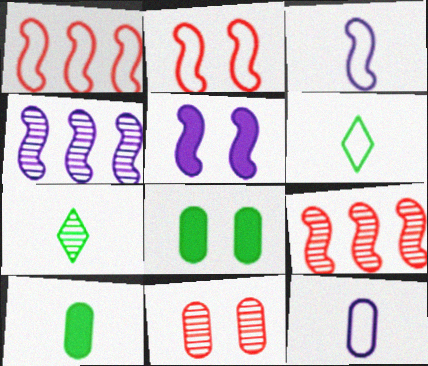[[3, 4, 5], 
[4, 7, 11]]